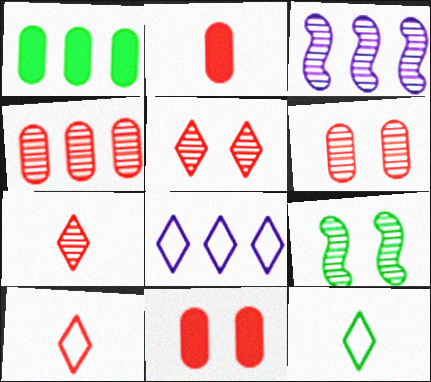[[1, 9, 12], 
[2, 8, 9], 
[3, 11, 12]]